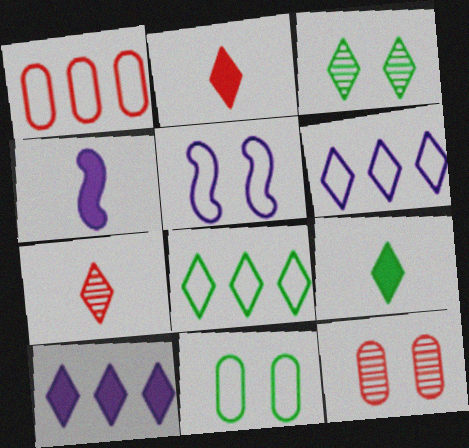[[1, 3, 4], 
[2, 3, 6], 
[3, 8, 9], 
[4, 8, 12]]